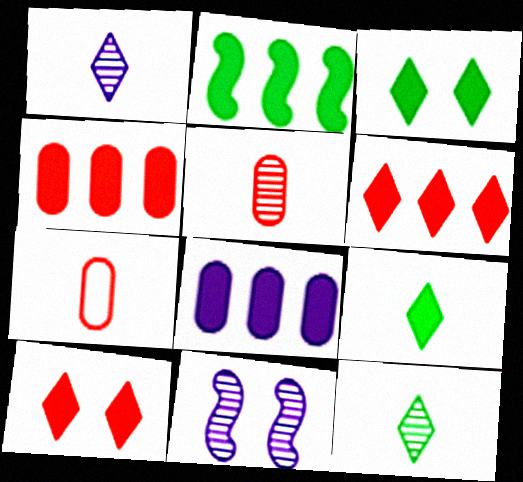[[2, 6, 8]]